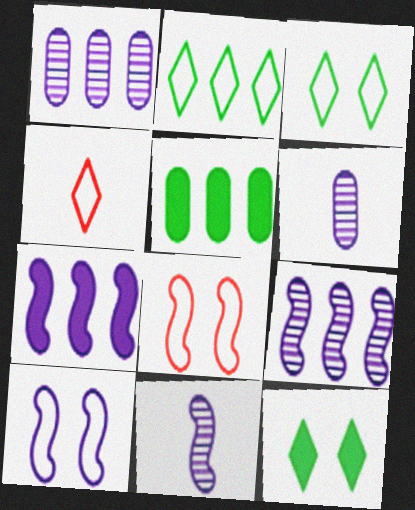[[7, 10, 11]]